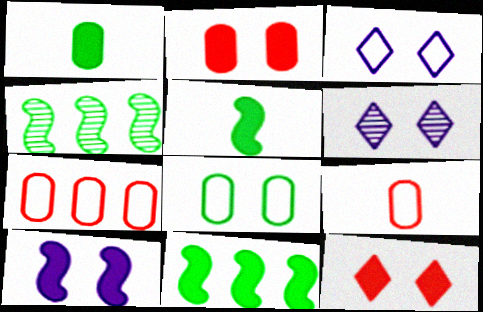[[5, 6, 7], 
[6, 9, 11]]